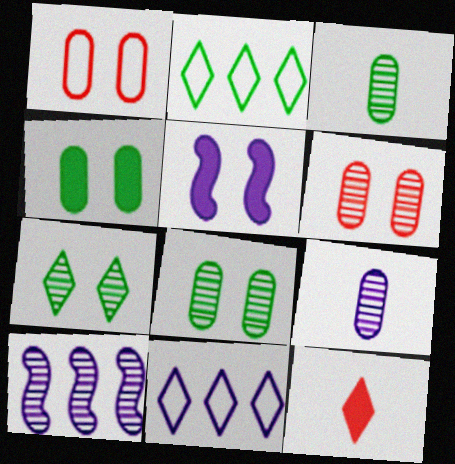[[1, 5, 7], 
[5, 9, 11], 
[7, 11, 12]]